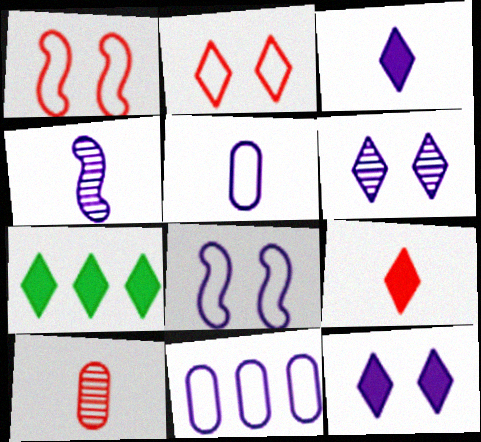[[3, 4, 5], 
[4, 11, 12], 
[7, 8, 10], 
[7, 9, 12]]